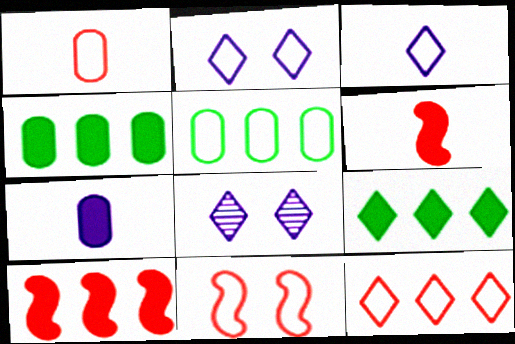[[1, 11, 12], 
[3, 5, 11], 
[5, 6, 8]]